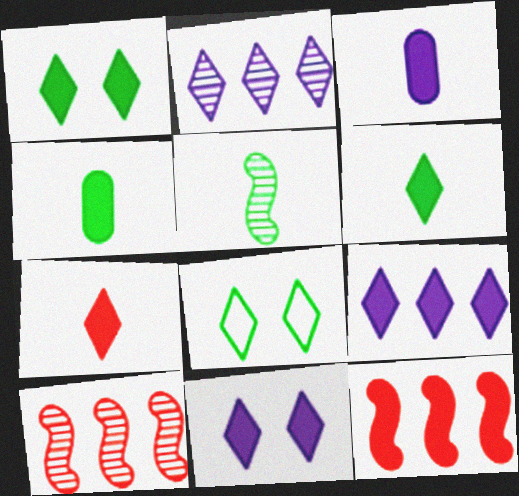[[1, 3, 12], 
[1, 7, 9], 
[2, 7, 8], 
[3, 8, 10], 
[4, 11, 12]]